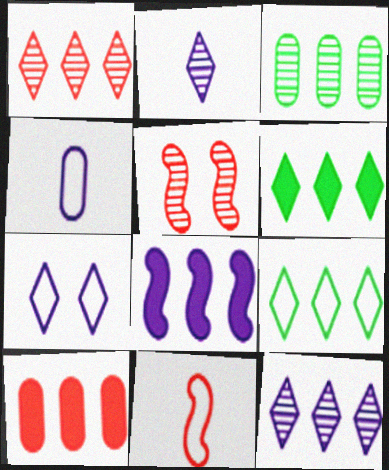[[2, 3, 5], 
[4, 5, 6], 
[6, 8, 10]]